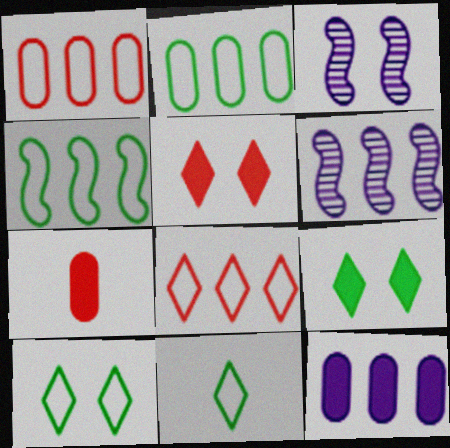[[6, 7, 10]]